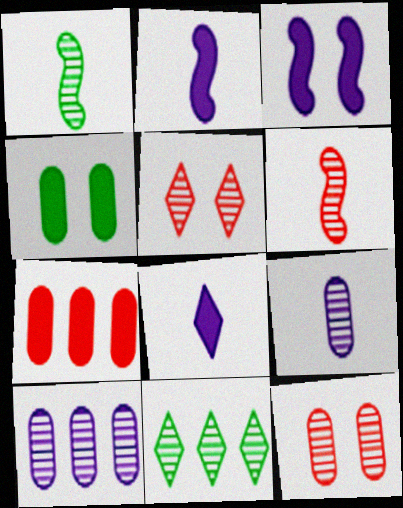[[1, 5, 10]]